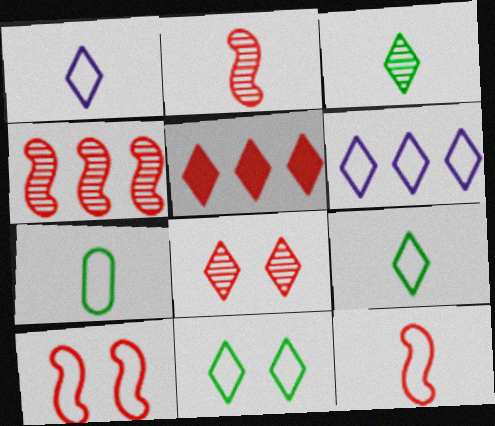[[1, 7, 12], 
[6, 7, 10]]